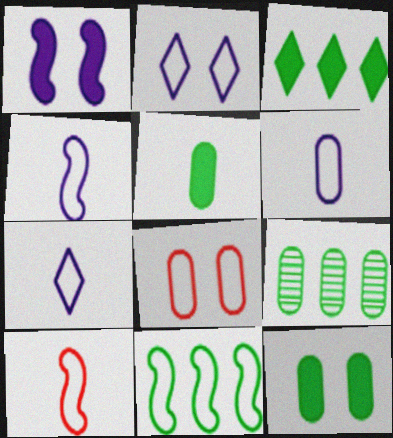[[3, 9, 11], 
[4, 6, 7], 
[7, 8, 11]]